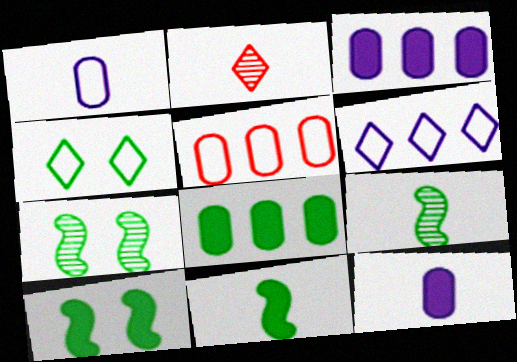[[1, 2, 11], 
[4, 8, 9]]